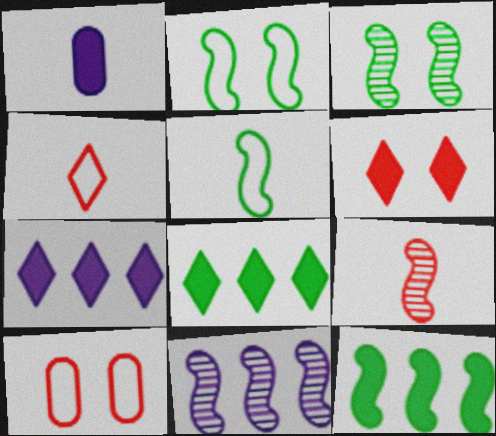[[1, 6, 12], 
[3, 5, 12], 
[3, 9, 11]]